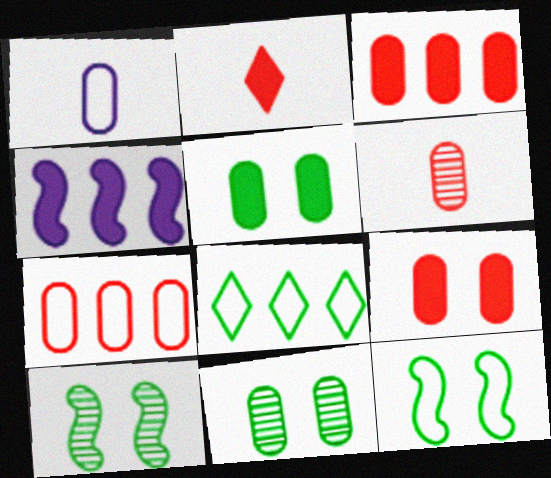[[1, 3, 11], 
[2, 4, 5], 
[6, 7, 9]]